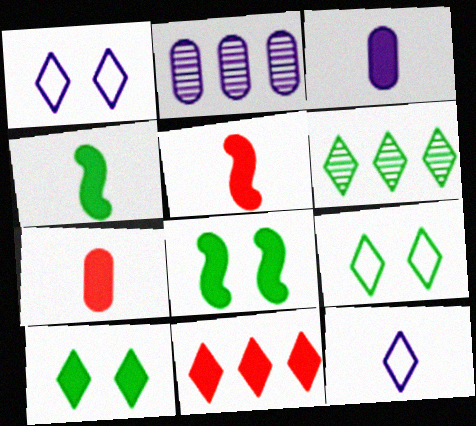[[2, 5, 9], 
[3, 8, 11]]